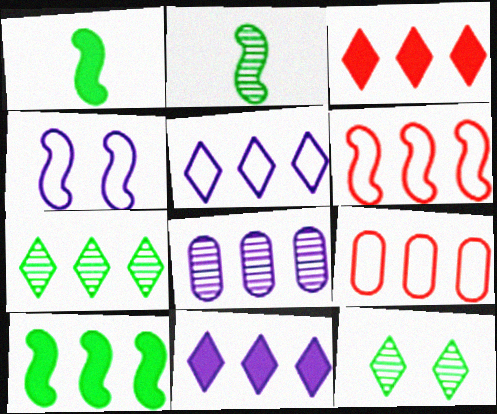[[3, 5, 7]]